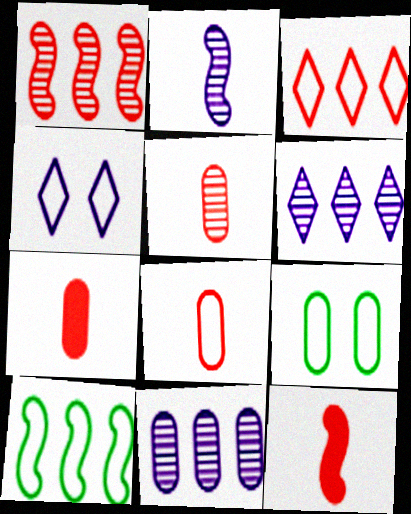[[4, 8, 10], 
[5, 7, 8], 
[6, 9, 12], 
[7, 9, 11]]